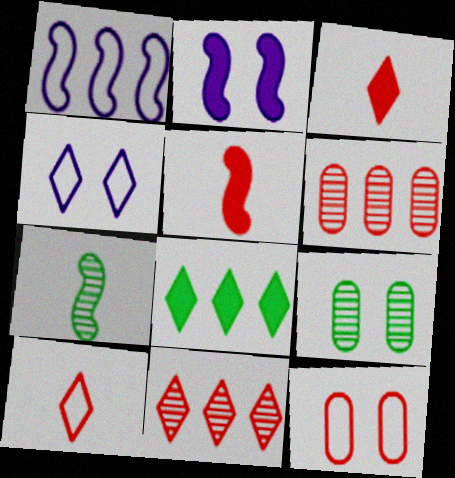[[1, 3, 9], 
[1, 6, 8], 
[5, 11, 12]]